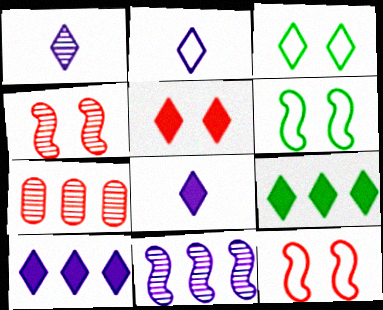[[1, 2, 8], 
[5, 8, 9], 
[6, 7, 8]]